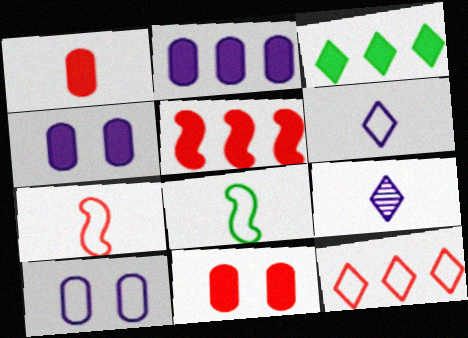[[1, 8, 9], 
[2, 3, 5], 
[8, 10, 12]]